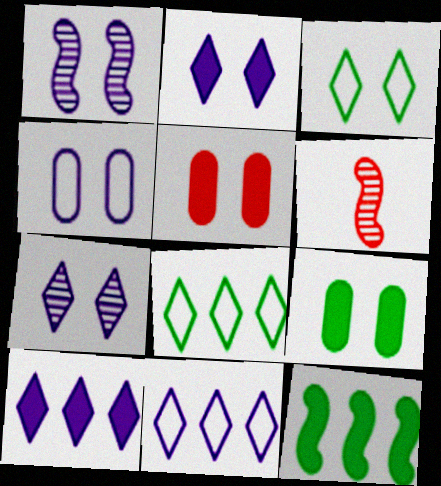[[1, 2, 4], 
[1, 3, 5], 
[6, 9, 11]]